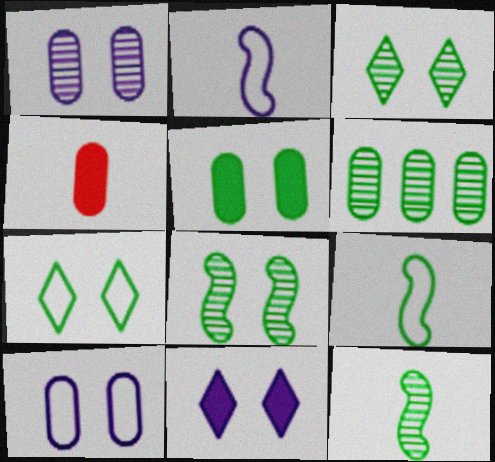[[3, 6, 12], 
[4, 6, 10], 
[5, 7, 8]]